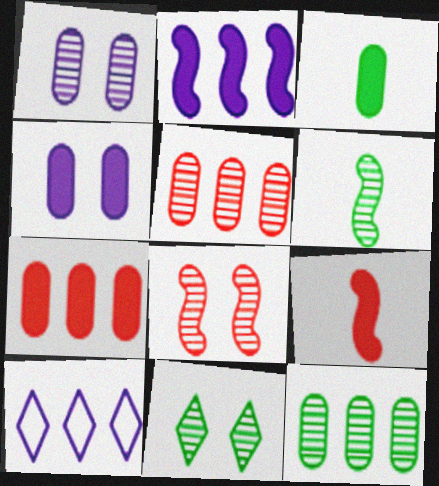[[1, 8, 11], 
[3, 4, 7], 
[3, 8, 10], 
[6, 11, 12]]